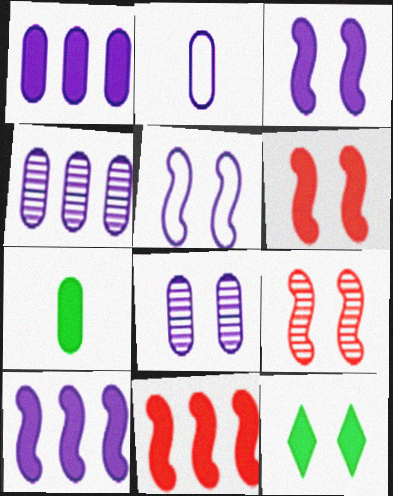[[1, 2, 8]]